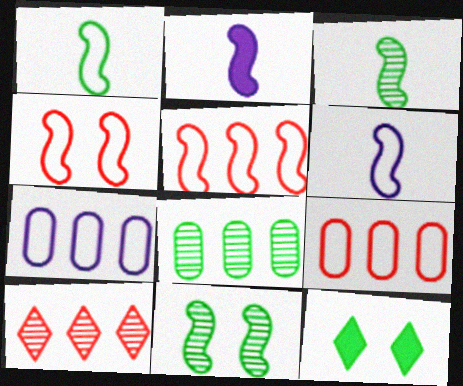[[1, 8, 12], 
[2, 5, 11]]